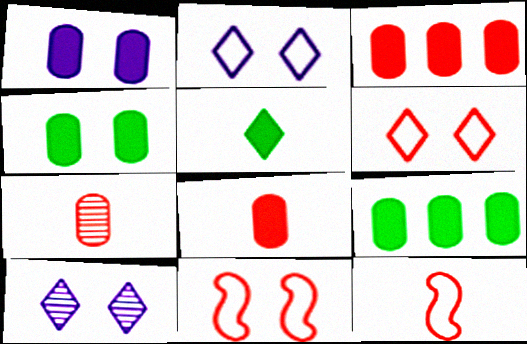[[1, 8, 9], 
[4, 10, 11], 
[9, 10, 12]]